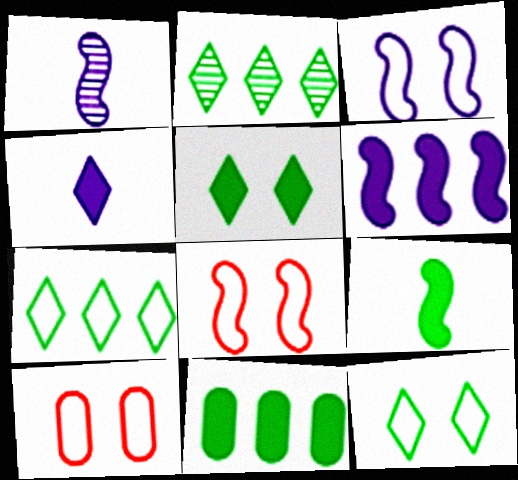[[1, 3, 6], 
[3, 10, 12], 
[5, 9, 11]]